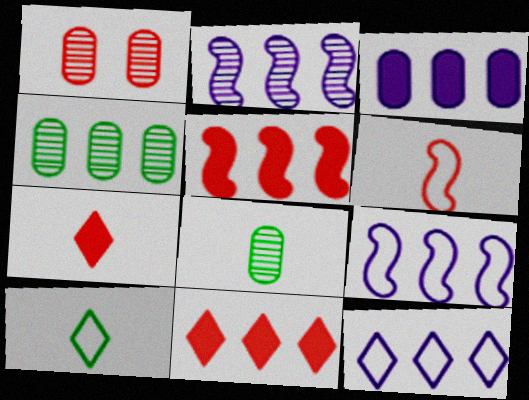[[1, 6, 11], 
[2, 3, 12], 
[4, 5, 12], 
[4, 9, 11]]